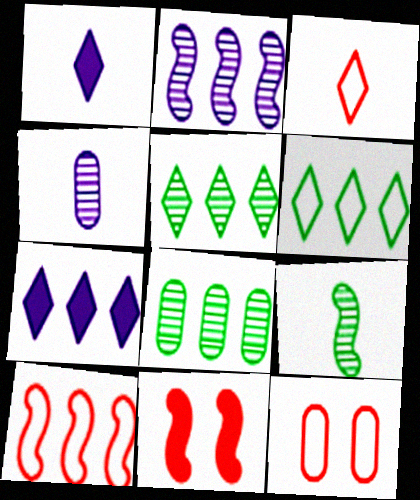[[3, 10, 12], 
[4, 6, 11], 
[7, 8, 10], 
[7, 9, 12]]